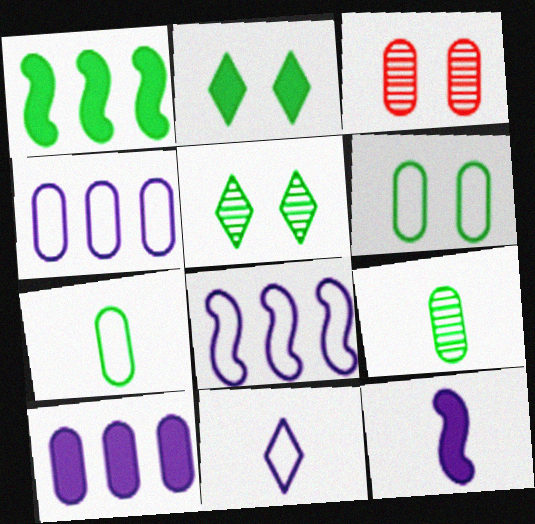[[1, 3, 11], 
[1, 5, 7], 
[3, 7, 10]]